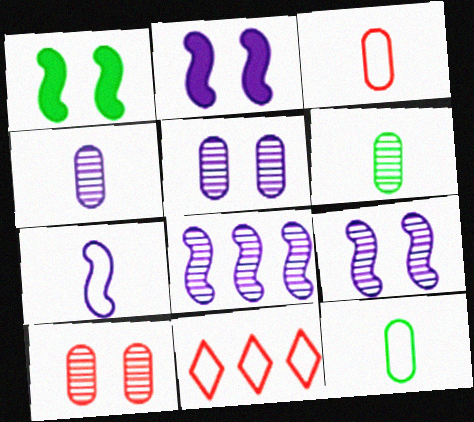[[1, 4, 11], 
[2, 6, 11], 
[2, 7, 8]]